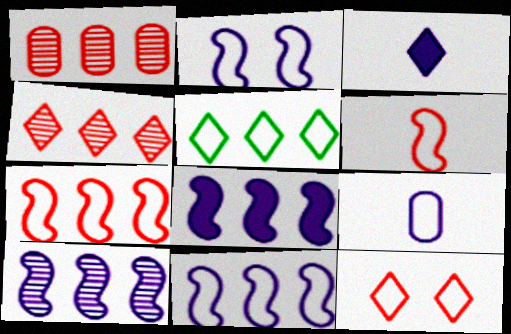[[1, 5, 8], 
[8, 10, 11]]